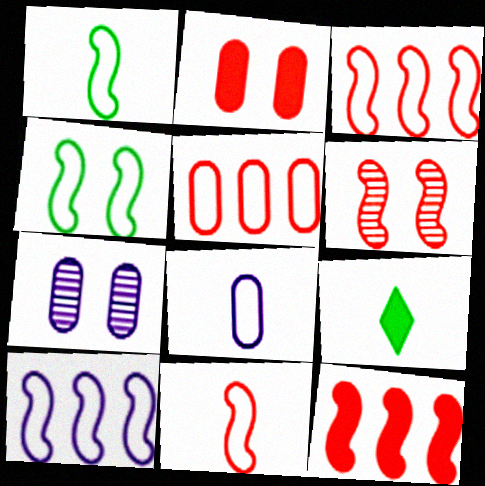[[3, 7, 9], 
[4, 10, 11], 
[6, 11, 12]]